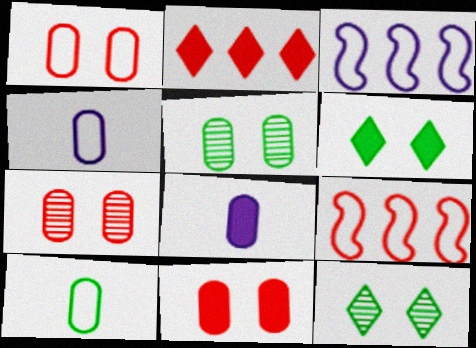[[1, 7, 11], 
[8, 9, 12]]